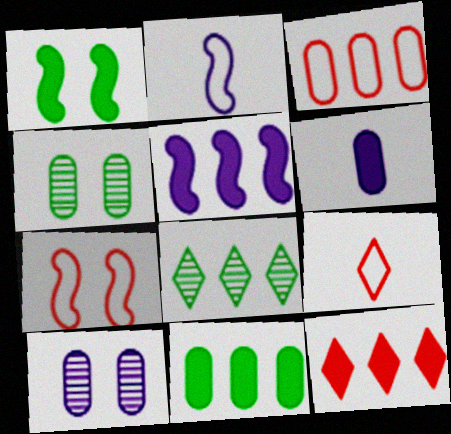[[1, 6, 12], 
[2, 4, 12], 
[3, 4, 6], 
[3, 5, 8], 
[3, 7, 9], 
[4, 5, 9], 
[5, 11, 12], 
[6, 7, 8]]